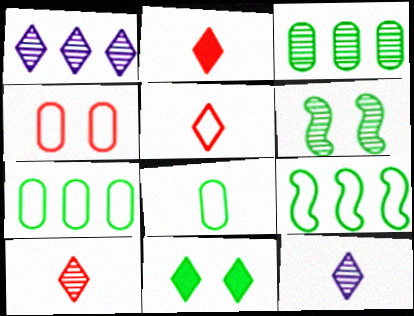[[1, 5, 11], 
[2, 5, 10]]